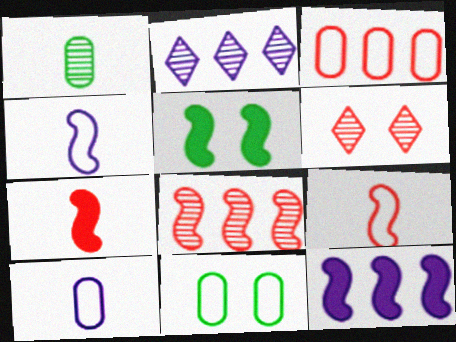[[2, 7, 11], 
[3, 6, 7], 
[3, 10, 11], 
[4, 5, 8], 
[5, 7, 12]]